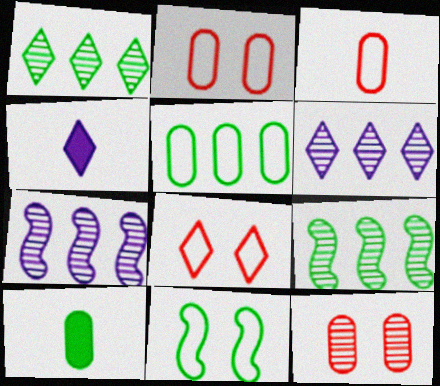[[1, 4, 8], 
[1, 10, 11], 
[2, 4, 9], 
[7, 8, 10]]